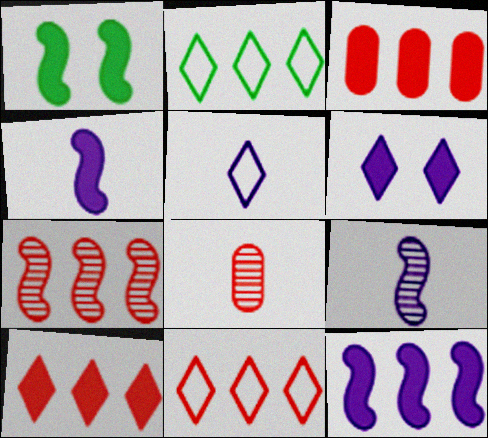[[3, 7, 11]]